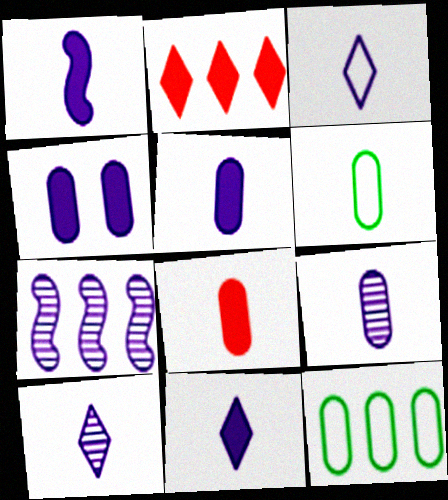[[1, 3, 9], 
[1, 5, 11], 
[2, 7, 12], 
[3, 4, 7], 
[3, 10, 11], 
[6, 8, 9]]